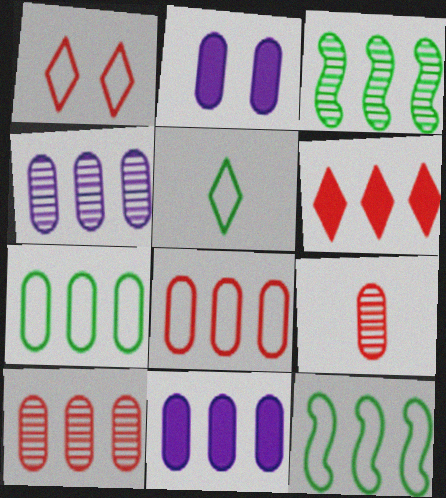[[2, 7, 9], 
[4, 6, 12], 
[7, 10, 11]]